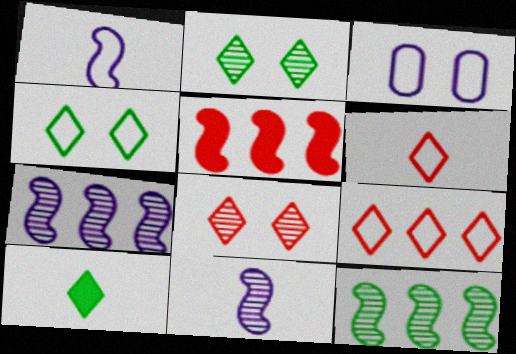[]